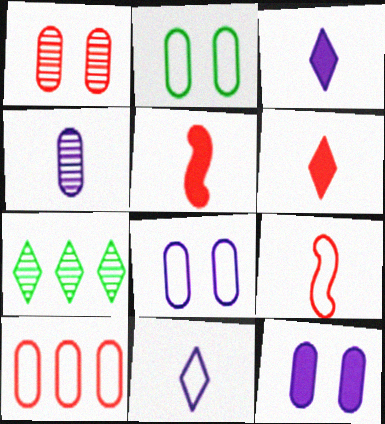[[1, 2, 12], 
[5, 7, 8], 
[7, 9, 12]]